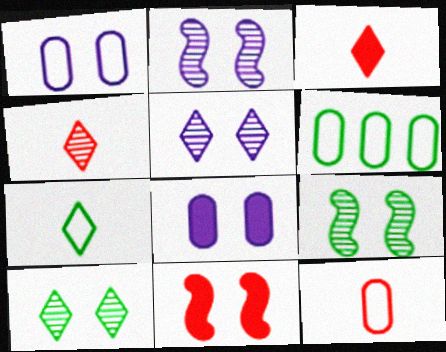[[1, 6, 12], 
[1, 10, 11], 
[2, 3, 6]]